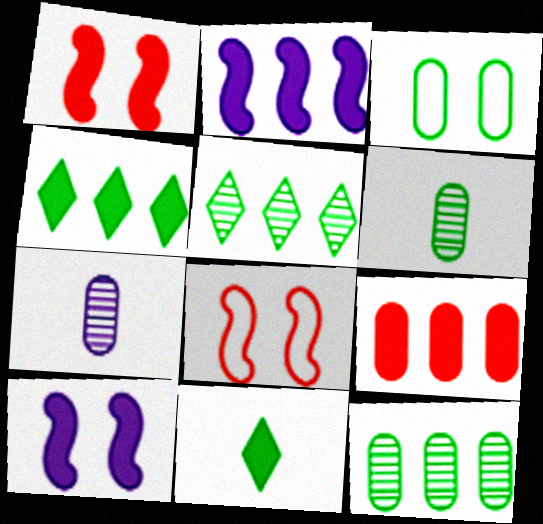[[2, 4, 9], 
[3, 7, 9], 
[4, 7, 8], 
[9, 10, 11]]